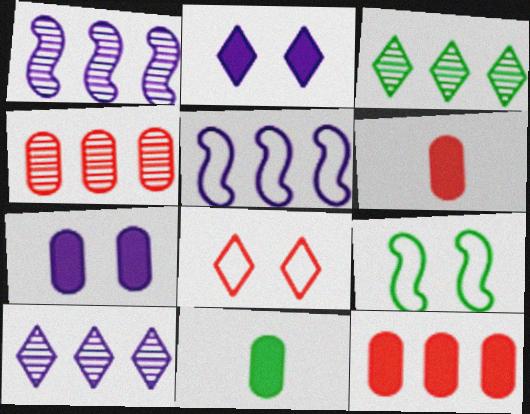[[1, 3, 4], 
[1, 8, 11], 
[3, 5, 12], 
[3, 9, 11], 
[6, 9, 10], 
[7, 11, 12]]